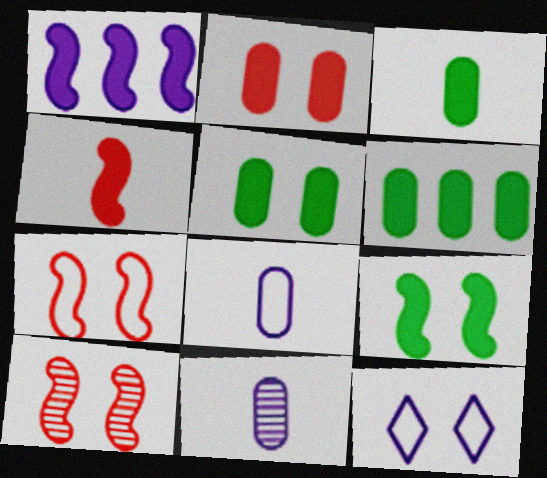[[1, 4, 9], 
[1, 11, 12], 
[3, 5, 6], 
[5, 10, 12]]